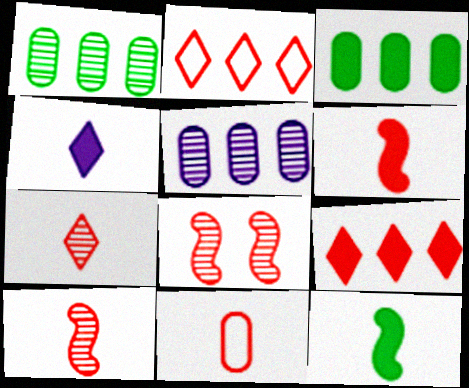[[6, 7, 11], 
[8, 9, 11]]